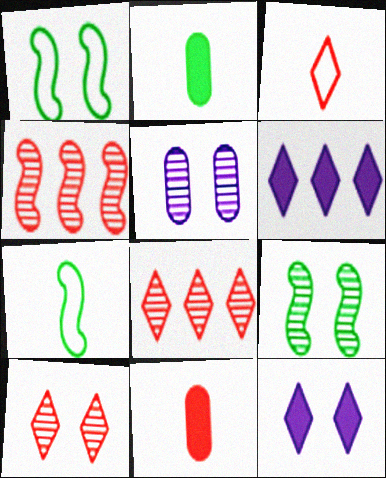[[5, 9, 10]]